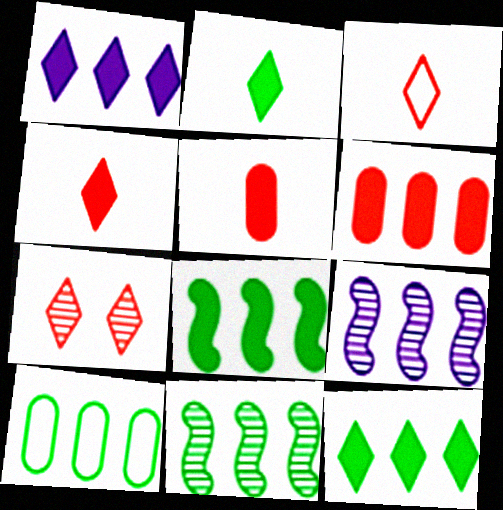[[1, 6, 8], 
[10, 11, 12]]